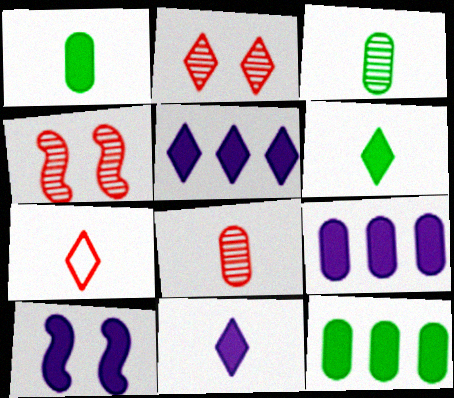[[9, 10, 11]]